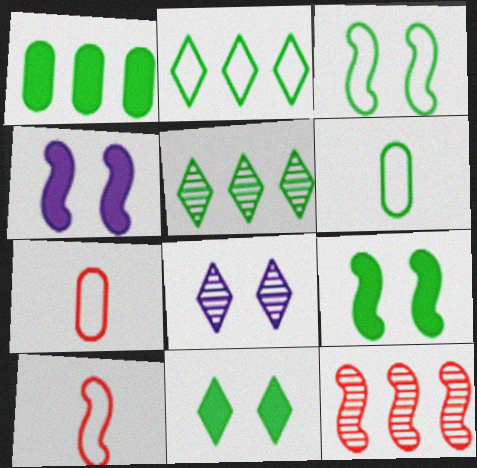[[1, 8, 10], 
[2, 3, 6], 
[4, 5, 7], 
[5, 6, 9]]